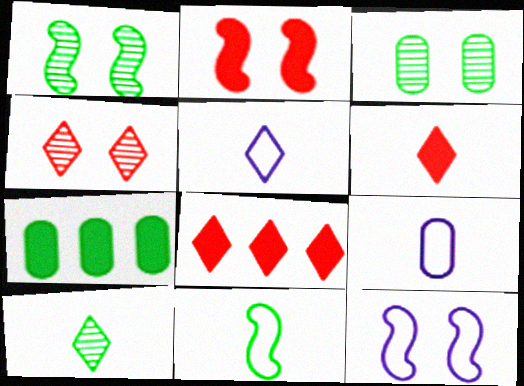[[1, 2, 12], 
[1, 8, 9], 
[5, 6, 10]]